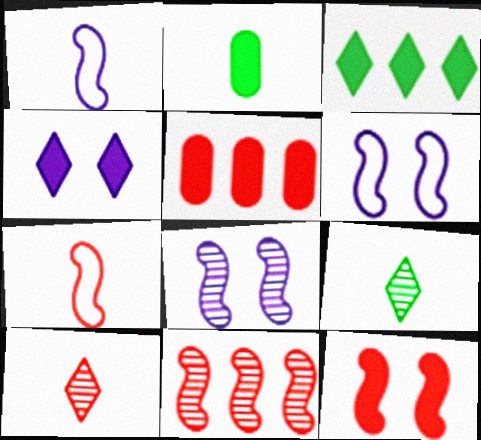[[1, 2, 10], 
[5, 6, 9], 
[7, 11, 12]]